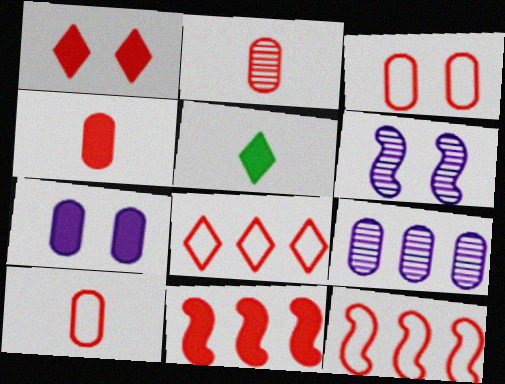[[1, 2, 12], 
[1, 4, 11], 
[2, 4, 10], 
[5, 7, 11]]